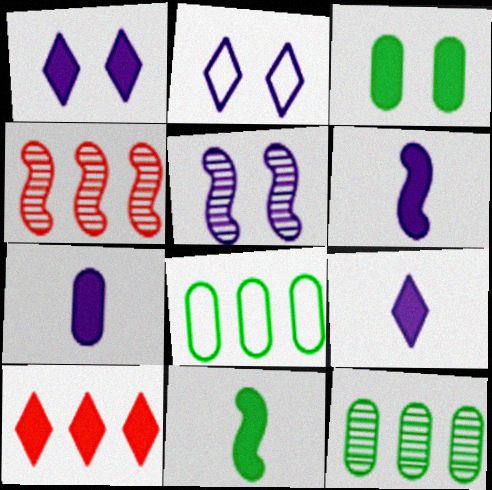[[3, 6, 10], 
[6, 7, 9]]